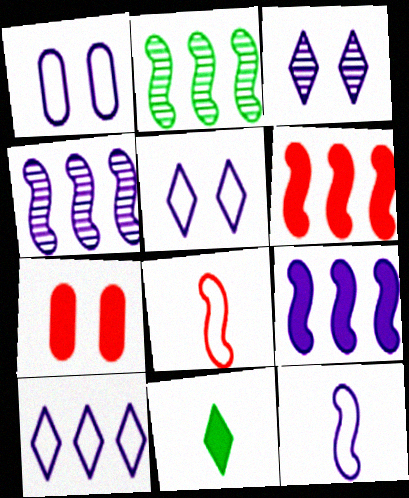[[1, 10, 12], 
[7, 9, 11]]